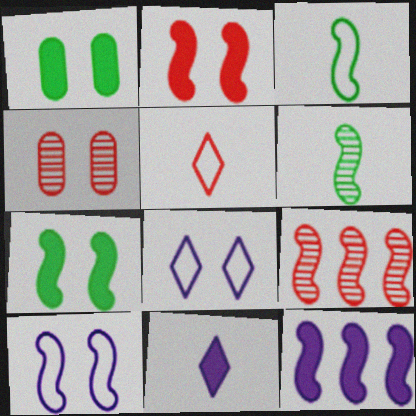[[4, 7, 8]]